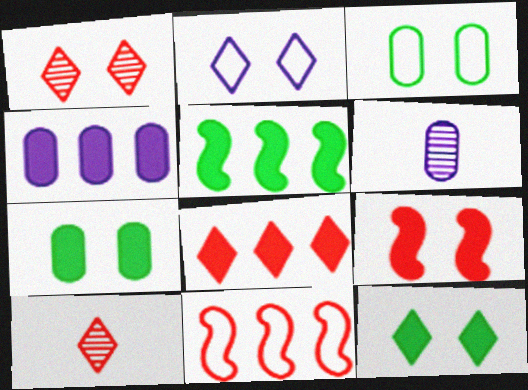[[1, 2, 12], 
[4, 5, 8], 
[6, 11, 12]]